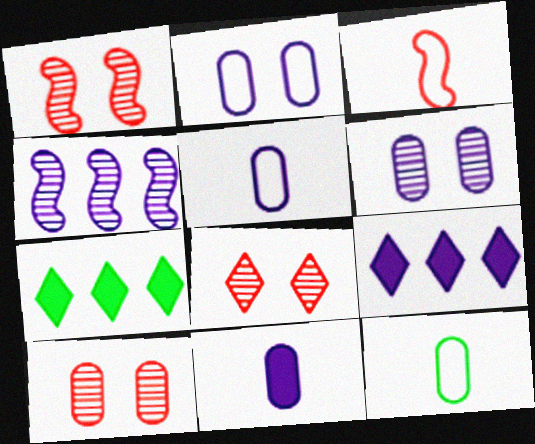[[1, 5, 7], 
[1, 8, 10], 
[1, 9, 12], 
[3, 6, 7]]